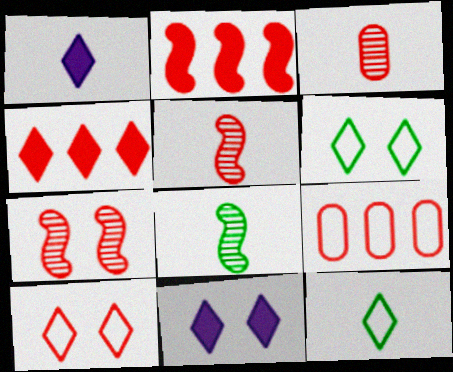[[2, 3, 10], 
[8, 9, 11]]